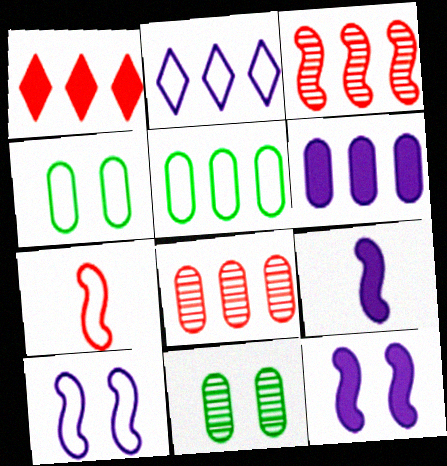[[2, 4, 7], 
[5, 6, 8]]